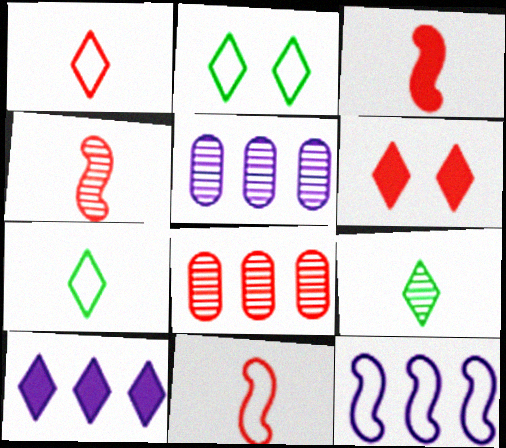[[2, 3, 5], 
[3, 4, 11], 
[5, 10, 12], 
[6, 8, 11]]